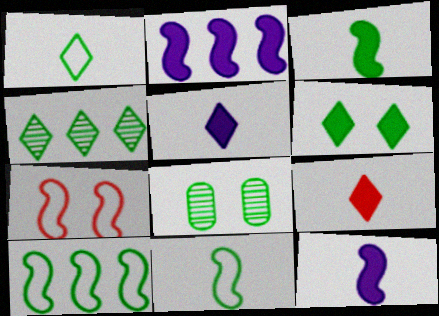[[1, 4, 6]]